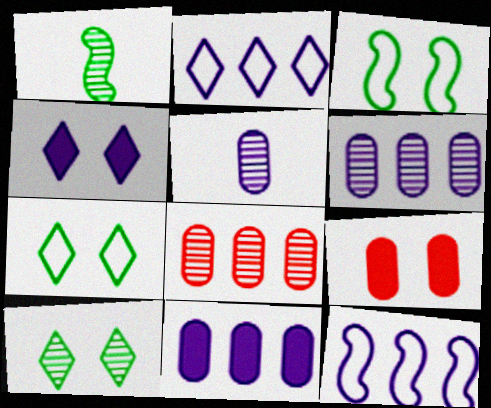[[1, 2, 9], 
[4, 5, 12]]